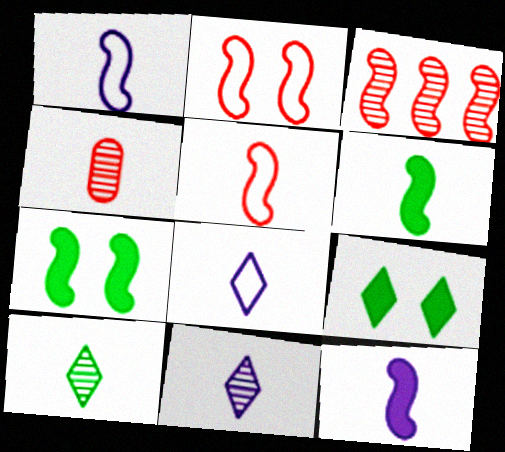[[1, 3, 7], 
[4, 6, 8]]